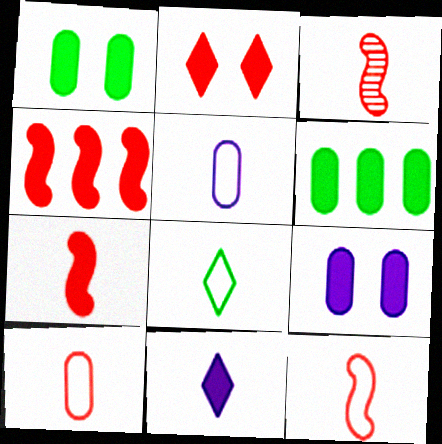[[1, 4, 11], 
[3, 7, 12], 
[5, 8, 12]]